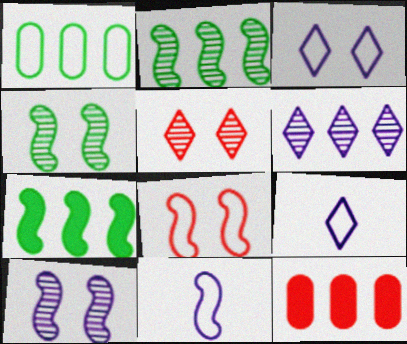[[1, 8, 9], 
[4, 9, 12]]